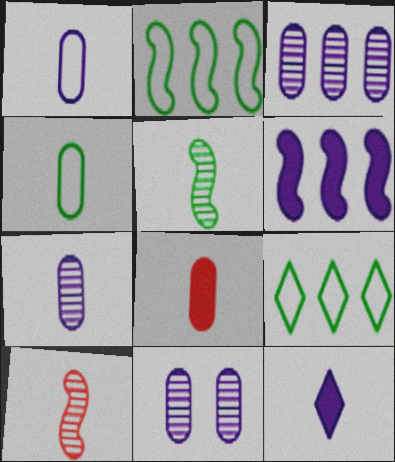[[3, 7, 11], 
[4, 7, 8], 
[4, 10, 12]]